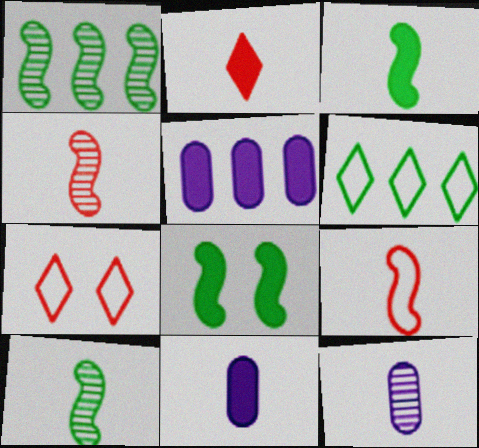[[1, 7, 11], 
[2, 3, 11], 
[2, 5, 8], 
[5, 7, 10]]